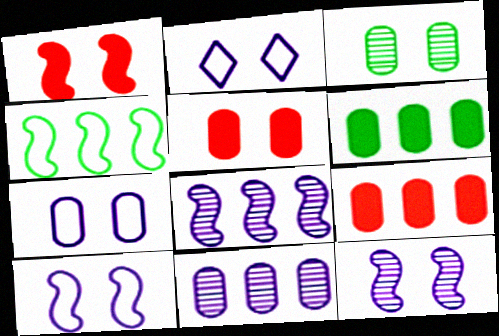[[1, 2, 3], 
[2, 7, 10], 
[3, 5, 7]]